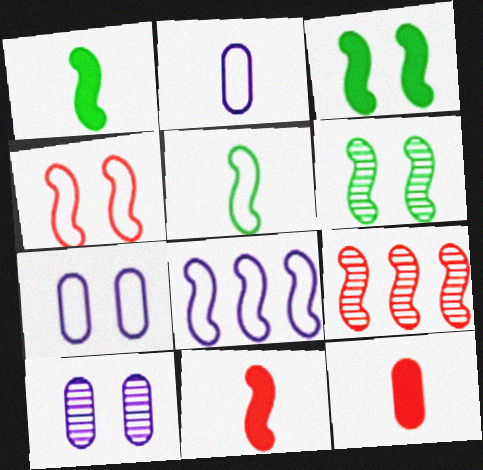[[4, 5, 8], 
[4, 9, 11], 
[6, 8, 11]]